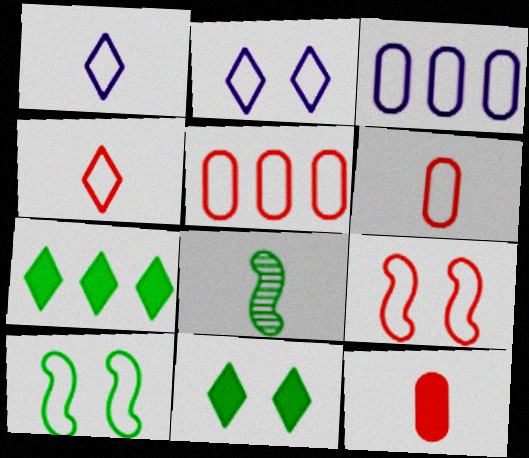[[1, 5, 10], 
[1, 8, 12], 
[3, 4, 10], 
[4, 5, 9]]